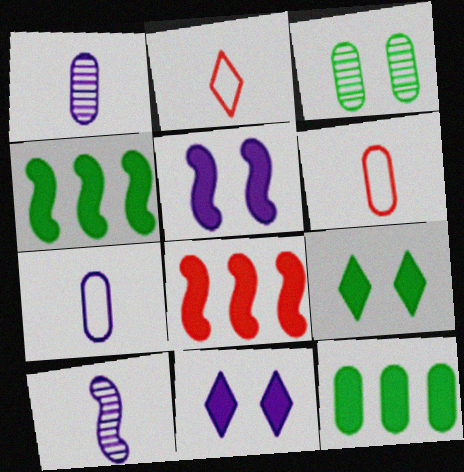[]